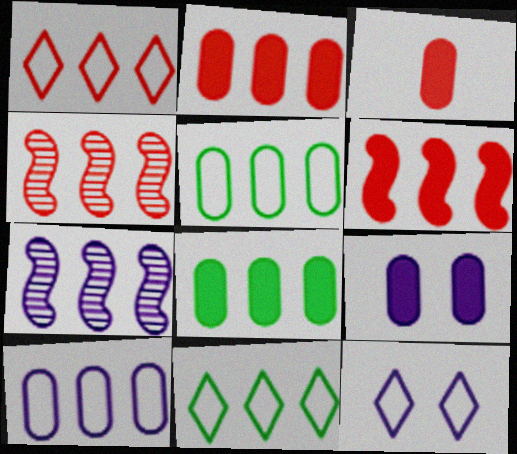[[1, 2, 4], 
[1, 7, 8], 
[2, 7, 11], 
[3, 8, 9]]